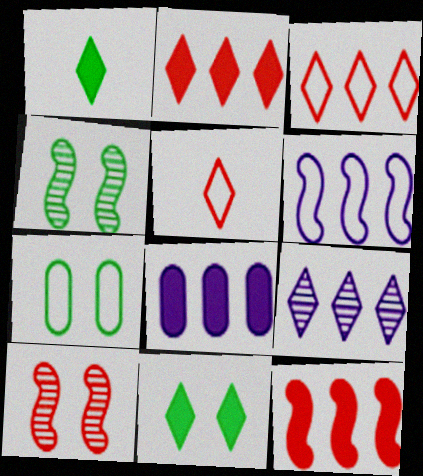[[4, 5, 8], 
[4, 7, 11], 
[5, 6, 7], 
[5, 9, 11], 
[6, 8, 9]]